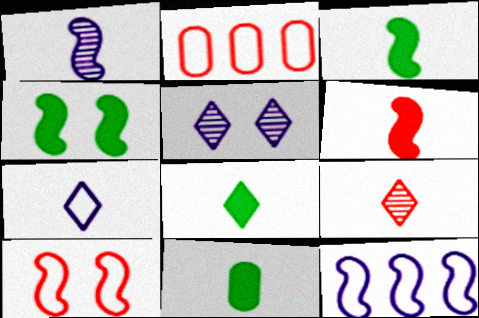[[2, 3, 5], 
[3, 8, 11], 
[7, 8, 9]]